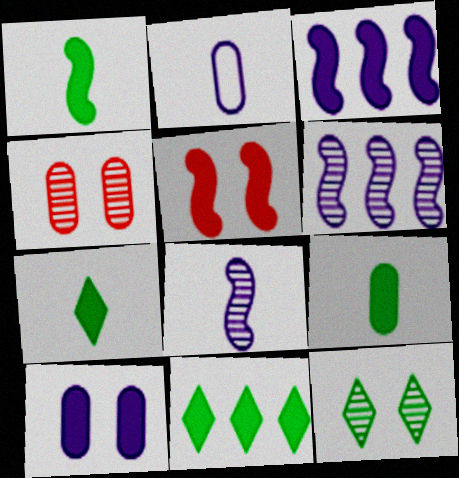[[1, 3, 5], 
[1, 7, 9]]